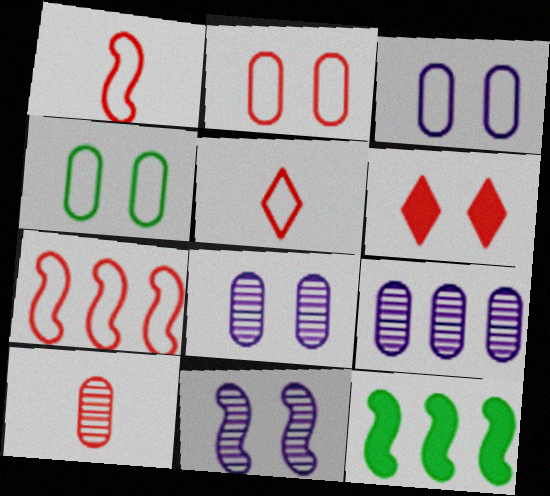[[1, 11, 12], 
[2, 3, 4], 
[2, 5, 7], 
[4, 6, 11], 
[5, 8, 12], 
[6, 7, 10]]